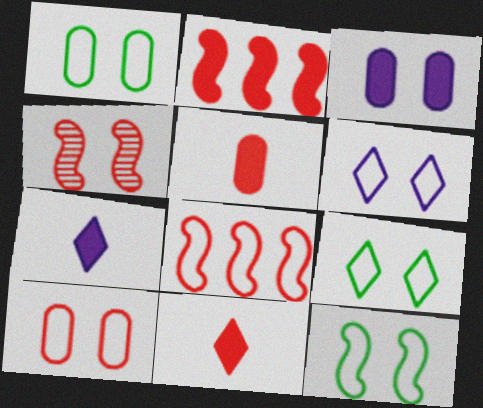[[1, 9, 12], 
[3, 4, 9], 
[6, 10, 12]]